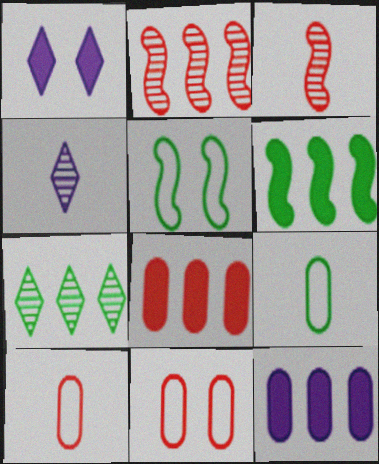[[1, 2, 9], 
[4, 5, 8], 
[4, 6, 11]]